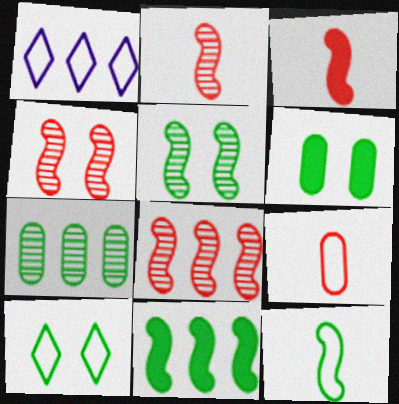[[1, 2, 6], 
[2, 4, 8], 
[5, 6, 10], 
[5, 11, 12]]